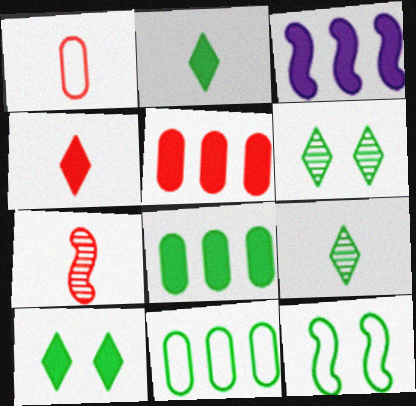[[1, 3, 6], 
[1, 4, 7], 
[3, 7, 12], 
[8, 9, 12]]